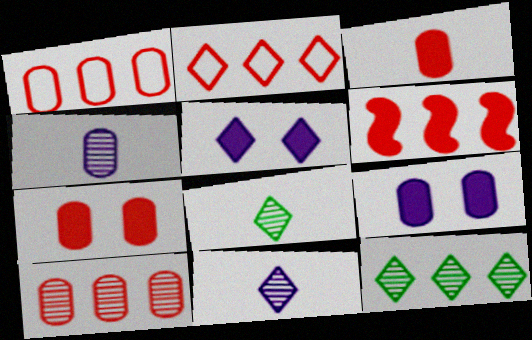[[2, 5, 8], 
[2, 6, 10]]